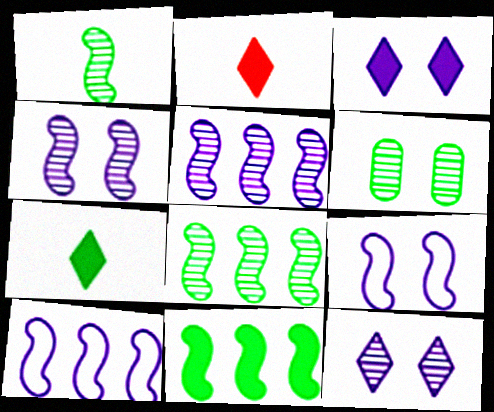[[2, 6, 10]]